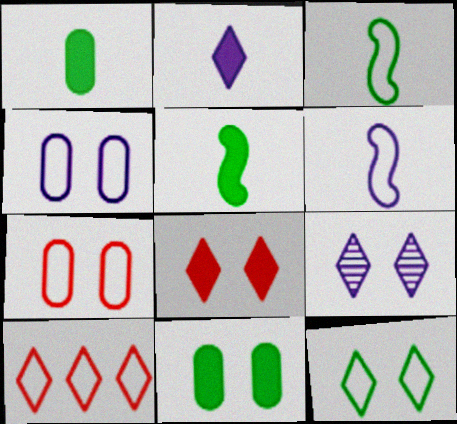[[3, 4, 10], 
[8, 9, 12]]